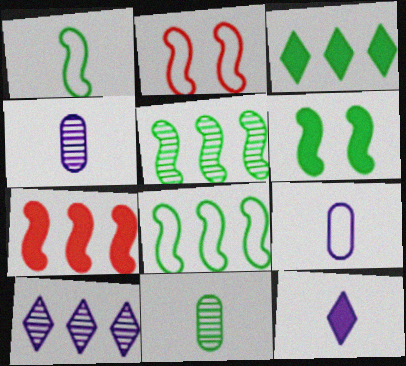[[1, 5, 6], 
[2, 3, 4]]